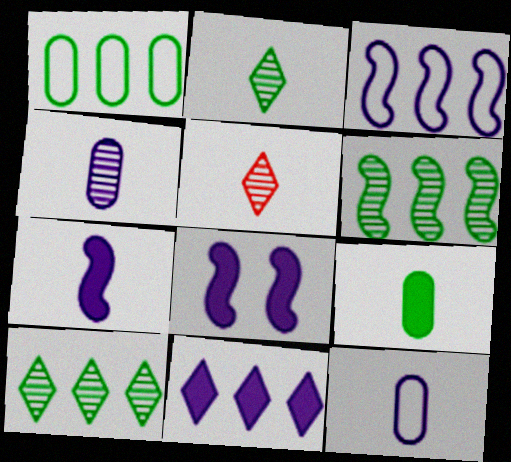[[1, 5, 8]]